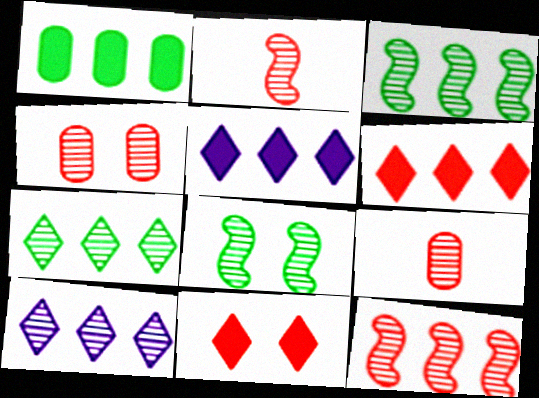[[8, 9, 10]]